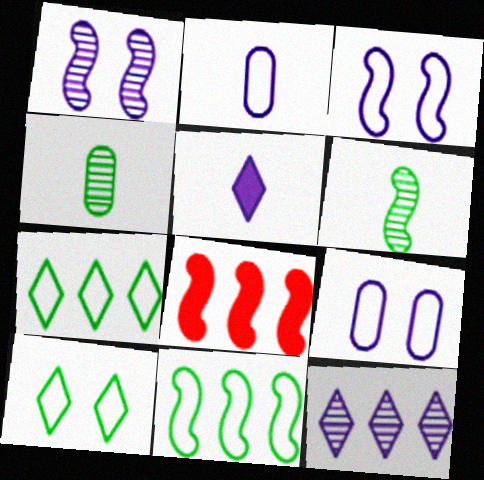[[3, 6, 8]]